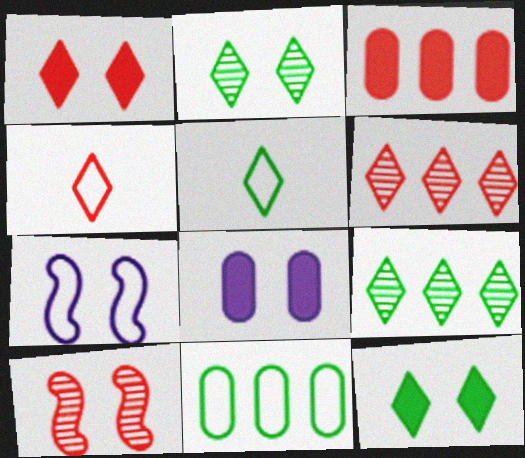[[1, 4, 6], 
[3, 4, 10], 
[4, 7, 11], 
[5, 9, 12]]